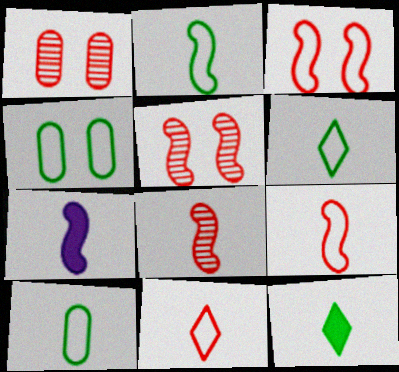[[2, 6, 10], 
[2, 7, 8]]